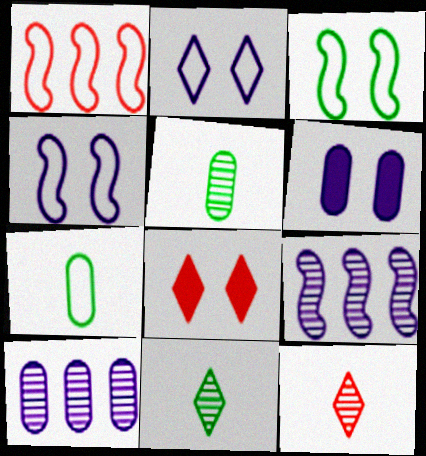[[1, 2, 7], 
[1, 6, 11], 
[7, 8, 9]]